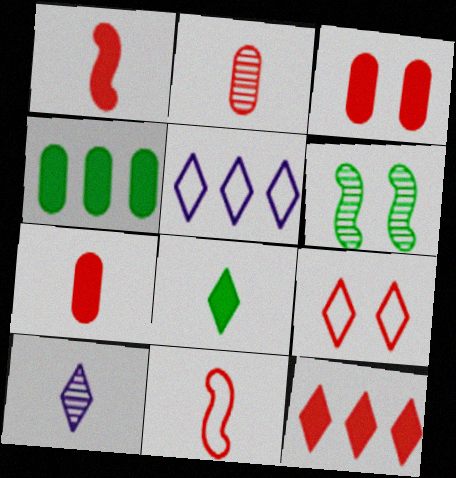[[1, 3, 12], 
[5, 6, 7]]